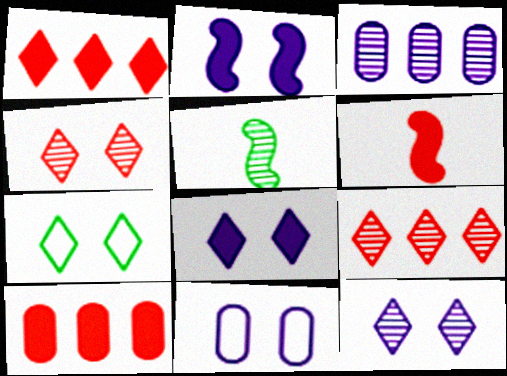[[1, 5, 11], 
[2, 11, 12], 
[3, 4, 5], 
[3, 6, 7], 
[4, 7, 8]]